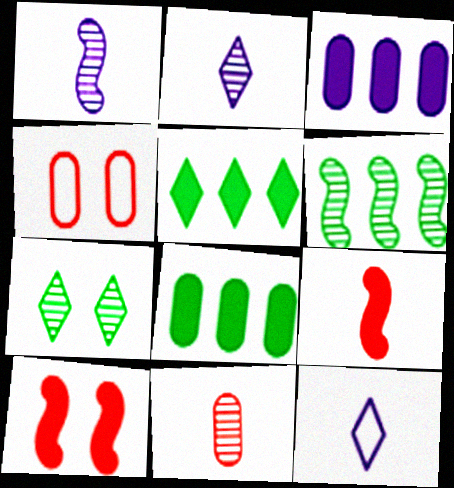[[1, 4, 5]]